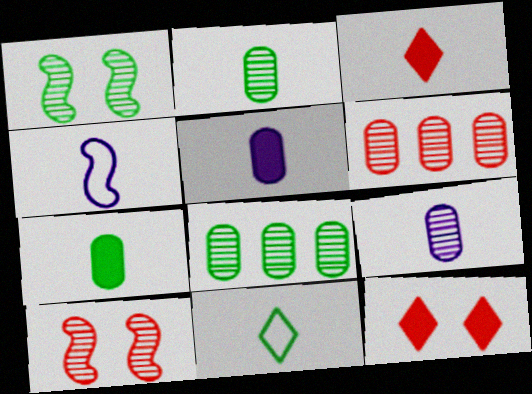[[2, 3, 4], 
[4, 8, 12]]